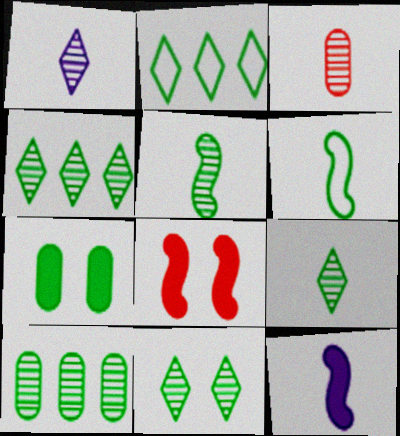[[1, 3, 5], 
[2, 5, 7], 
[4, 6, 7], 
[4, 9, 11], 
[5, 10, 11]]